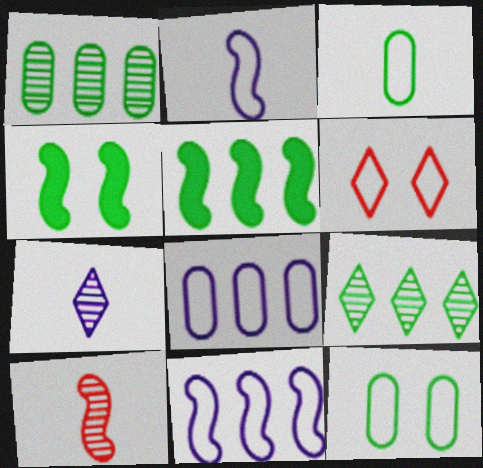[[3, 4, 9], 
[3, 6, 11], 
[4, 10, 11]]